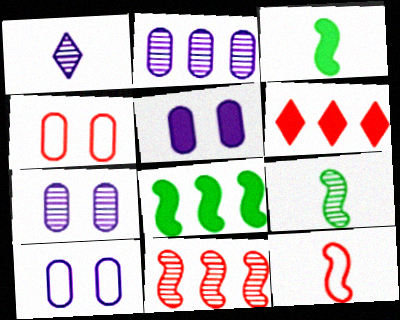[[1, 4, 8], 
[3, 5, 6], 
[5, 7, 10], 
[6, 9, 10]]